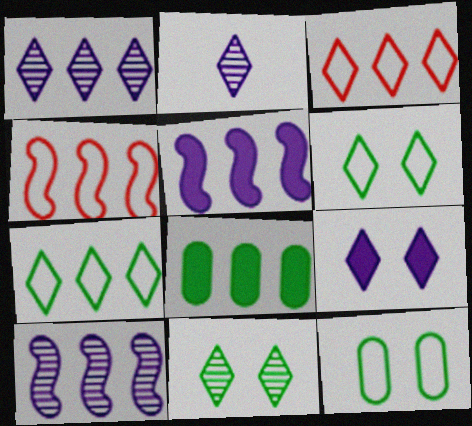[[1, 4, 8], 
[3, 8, 10]]